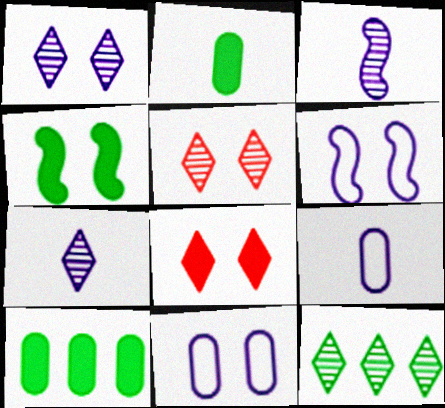[[4, 5, 11], 
[5, 7, 12]]